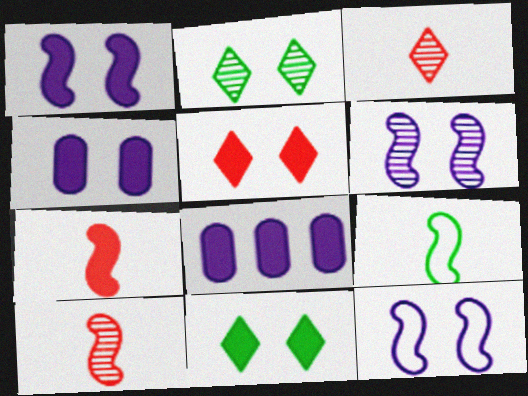[[1, 6, 12], 
[7, 8, 11]]